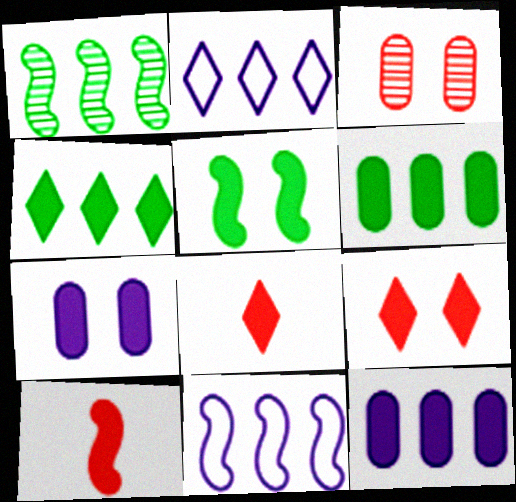[[4, 7, 10], 
[5, 7, 9], 
[5, 8, 12]]